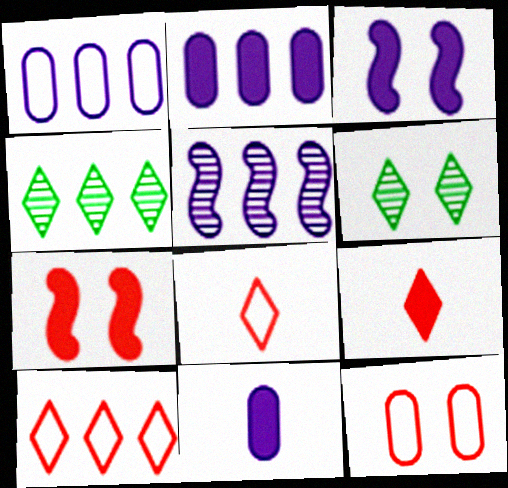[[3, 6, 12]]